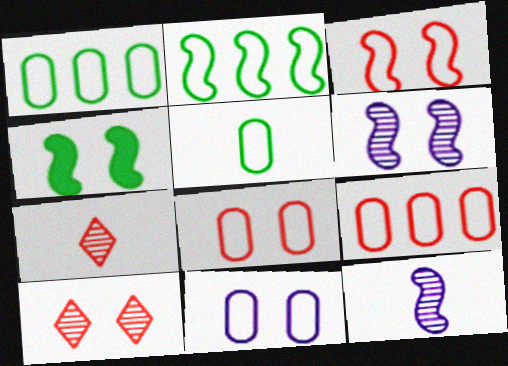[[3, 4, 6], 
[4, 10, 11], 
[5, 9, 11]]